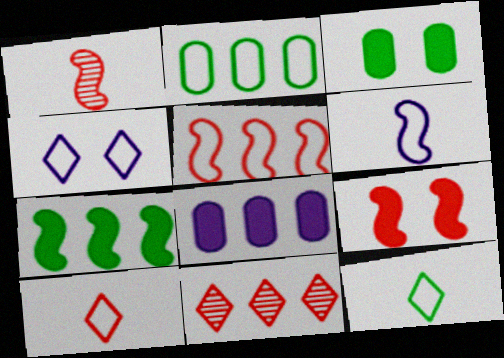[[1, 5, 9], 
[3, 6, 11]]